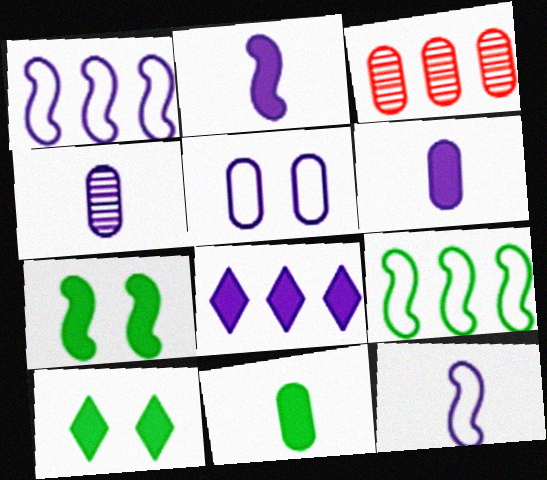[[3, 5, 11], 
[3, 8, 9], 
[3, 10, 12]]